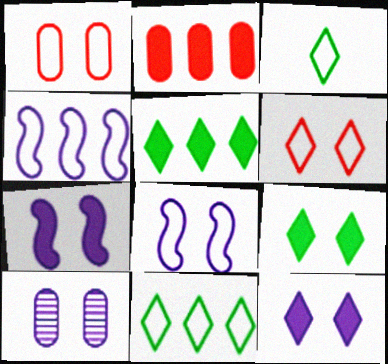[[1, 3, 4], 
[8, 10, 12]]